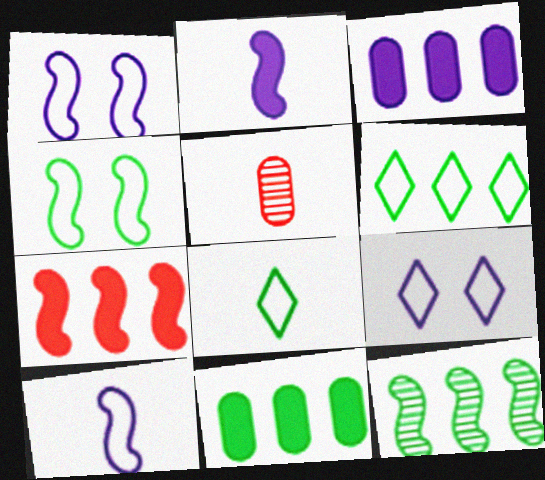[[2, 5, 8], 
[6, 11, 12]]